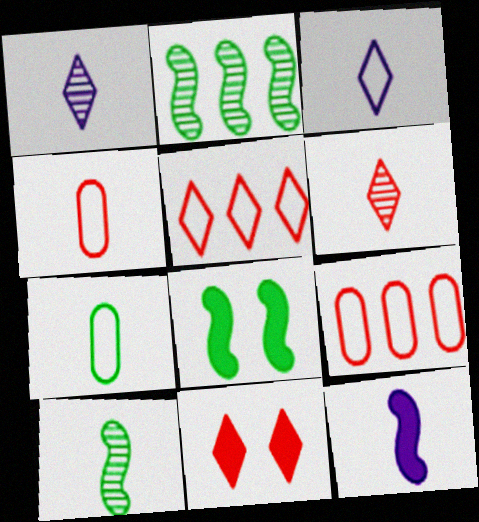[[1, 8, 9], 
[5, 6, 11], 
[6, 7, 12]]